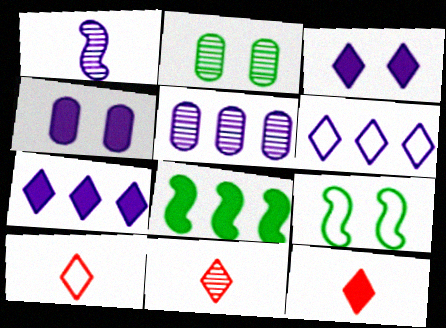[[1, 4, 6], 
[4, 8, 12], 
[5, 9, 12], 
[10, 11, 12]]